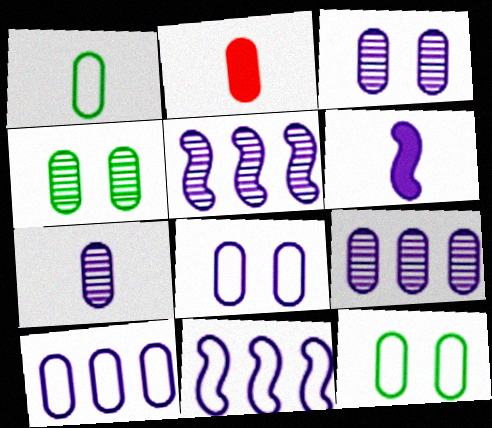[[1, 2, 7], 
[2, 4, 10], 
[2, 9, 12], 
[3, 7, 9]]